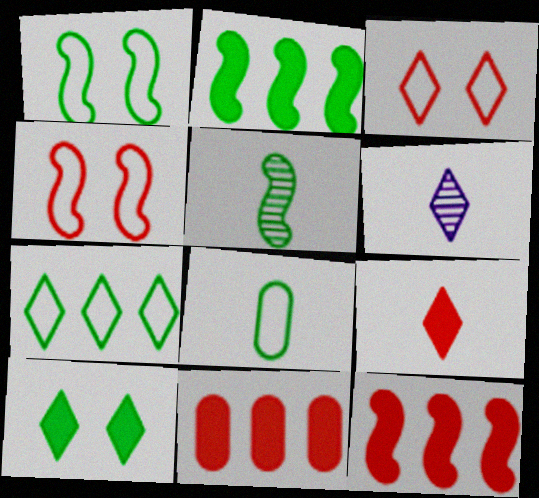[[1, 2, 5], 
[1, 6, 11], 
[1, 7, 8]]